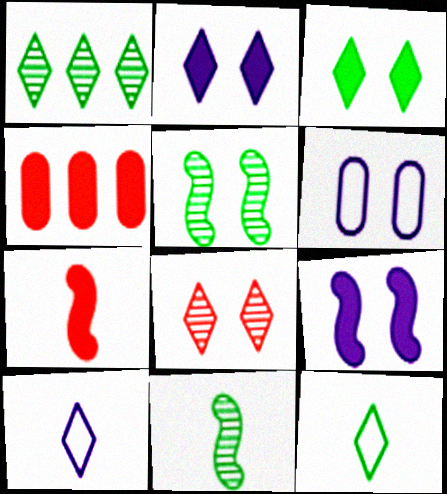[[1, 3, 12], 
[1, 6, 7], 
[4, 5, 10]]